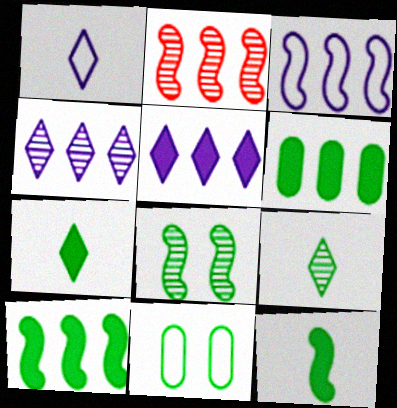[[2, 3, 10], 
[9, 10, 11]]